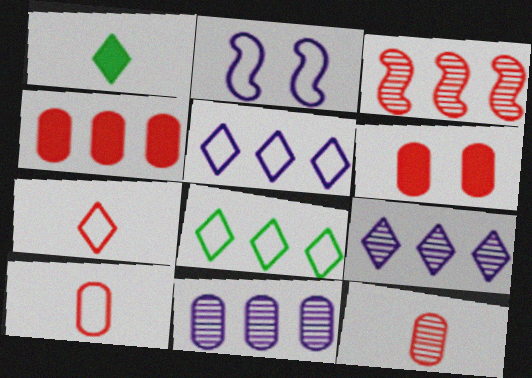[[2, 8, 10], 
[3, 6, 7]]